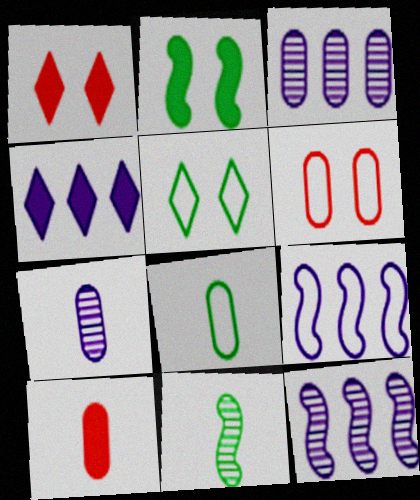[[1, 8, 12], 
[2, 4, 10], 
[3, 4, 9], 
[4, 6, 11], 
[5, 10, 12], 
[7, 8, 10]]